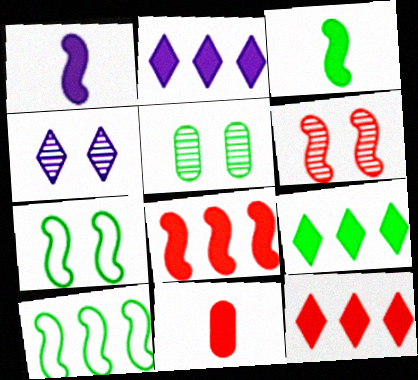[[1, 6, 10], 
[2, 9, 12], 
[4, 5, 6], 
[4, 10, 11]]